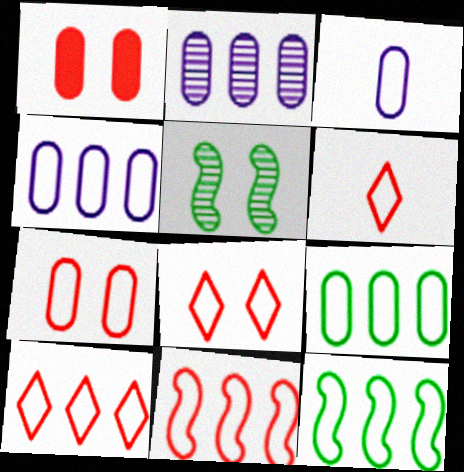[[3, 7, 9], 
[3, 8, 12], 
[4, 10, 12], 
[6, 7, 11], 
[6, 8, 10]]